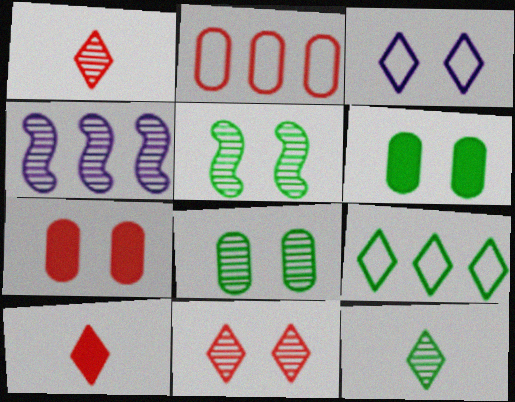[[1, 4, 8], 
[3, 5, 7]]